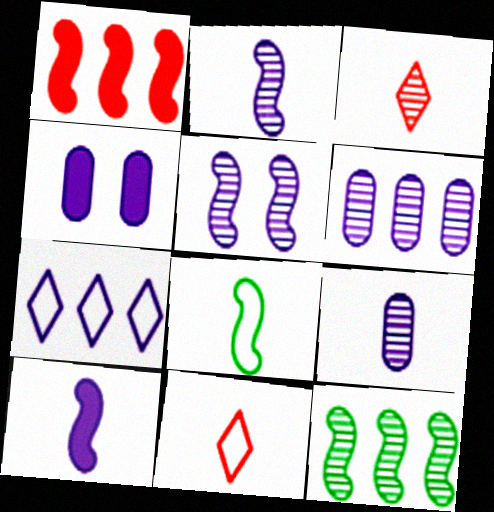[[1, 5, 8], 
[2, 4, 7], 
[4, 11, 12]]